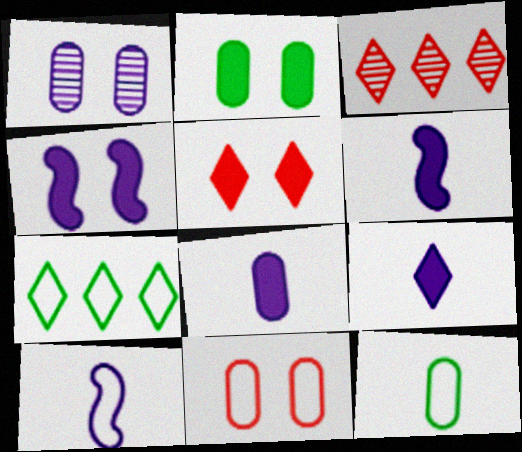[[1, 2, 11], 
[2, 3, 10], 
[2, 4, 5], 
[3, 4, 12], 
[6, 8, 9], 
[7, 10, 11]]